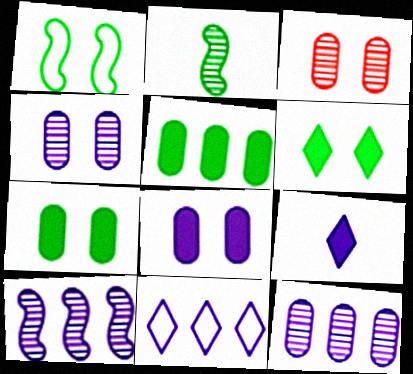[]